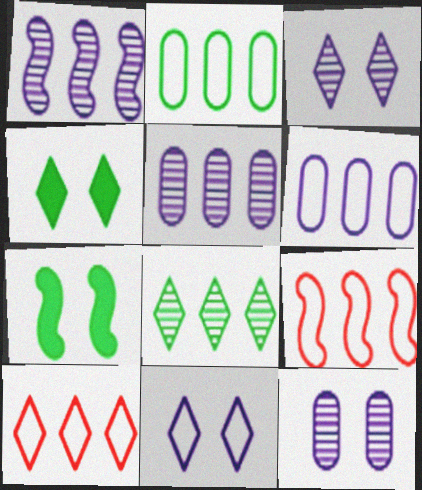[]